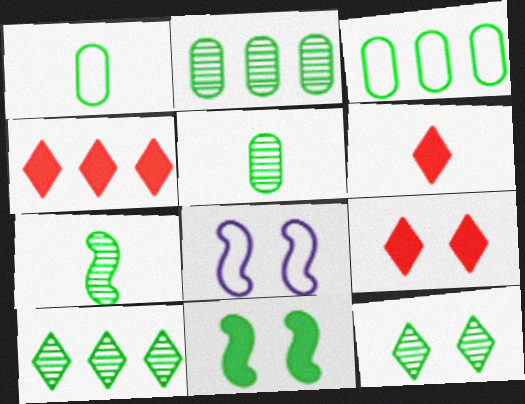[[1, 10, 11], 
[2, 6, 8], 
[2, 7, 12], 
[4, 5, 8], 
[4, 6, 9]]